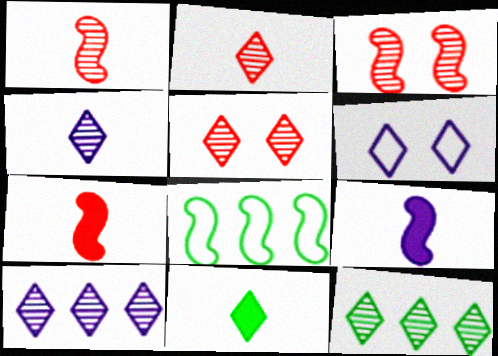[[3, 8, 9], 
[4, 5, 12]]